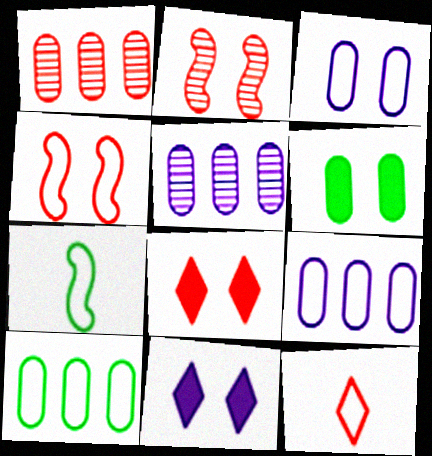[[1, 7, 11], 
[5, 7, 8]]